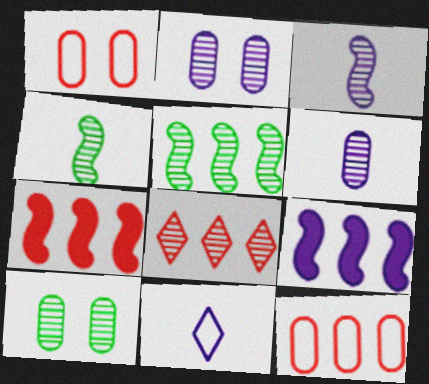[[2, 4, 8], 
[2, 9, 11], 
[3, 8, 10], 
[7, 8, 12], 
[7, 10, 11]]